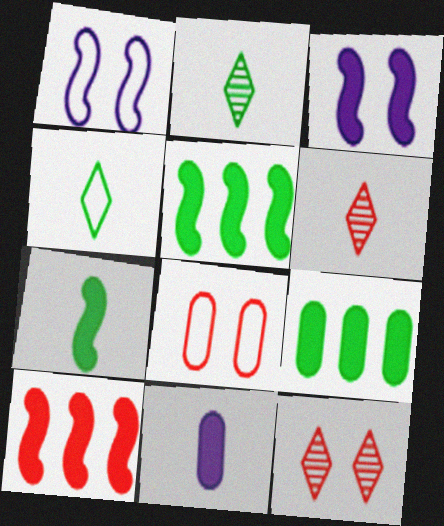[[1, 6, 9], 
[3, 7, 10], 
[6, 8, 10]]